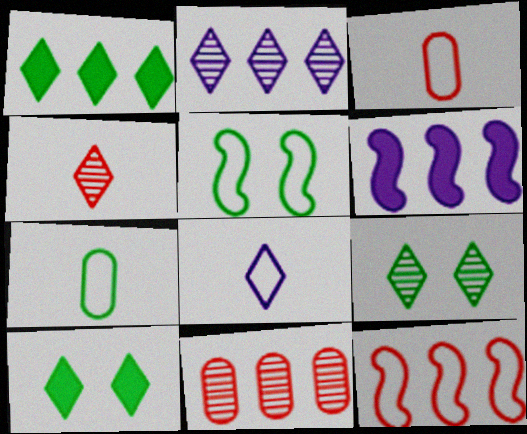[[2, 4, 9], 
[3, 6, 9]]